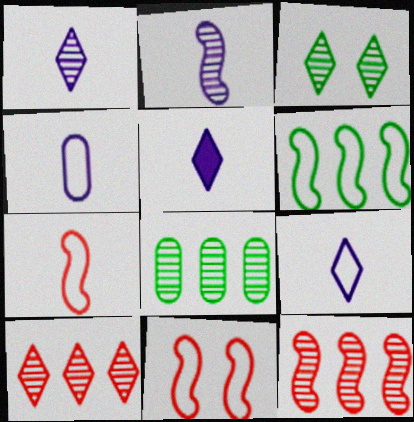[[1, 3, 10], 
[1, 5, 9], 
[2, 4, 5], 
[5, 8, 11]]